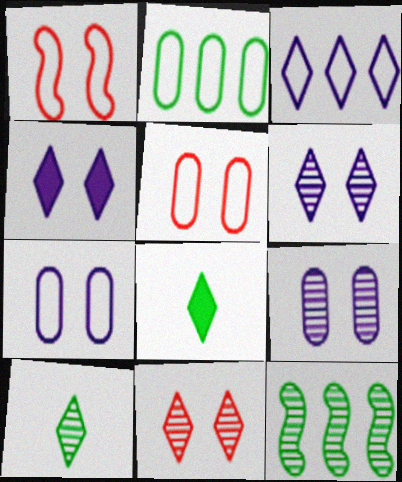[[3, 8, 11]]